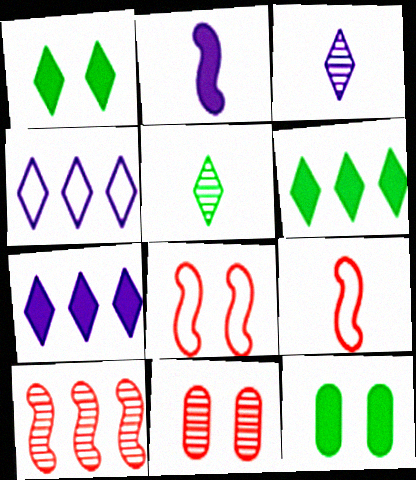[]